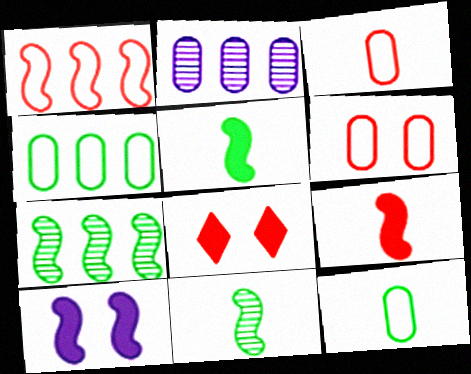[[1, 10, 11]]